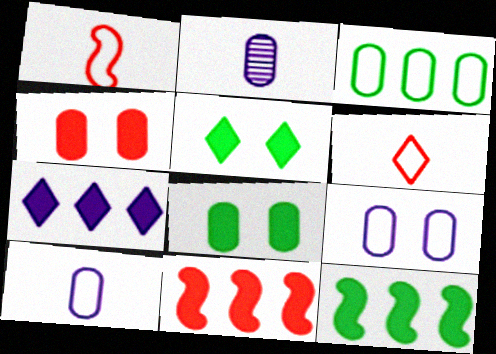[[2, 3, 4]]